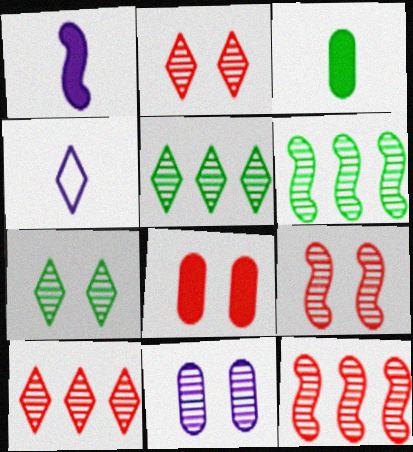[[4, 6, 8], 
[7, 9, 11]]